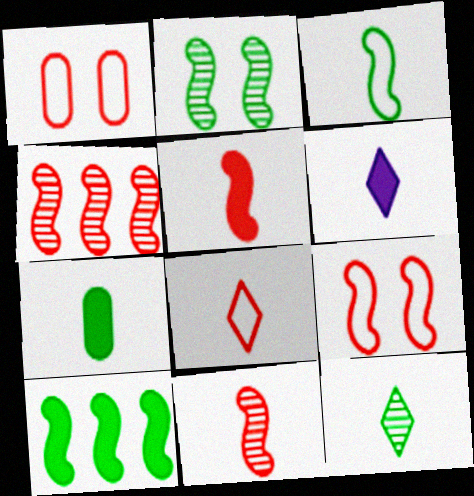[[2, 3, 10], 
[3, 7, 12], 
[4, 5, 9], 
[5, 6, 7], 
[6, 8, 12]]